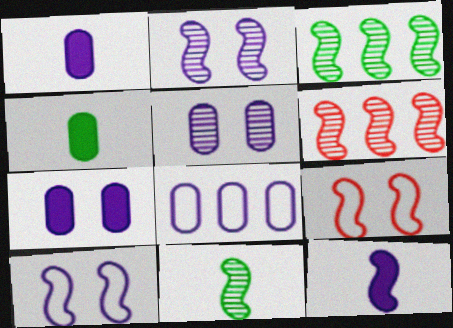[[1, 5, 8], 
[2, 6, 11], 
[3, 9, 12]]